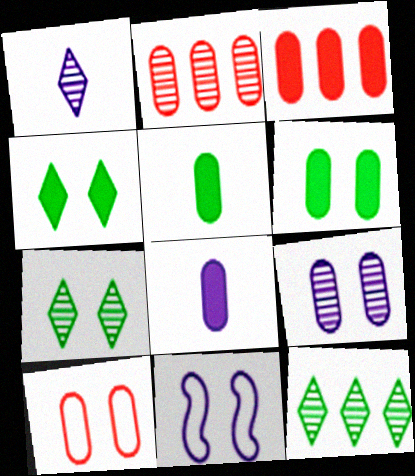[[3, 6, 8], 
[6, 9, 10]]